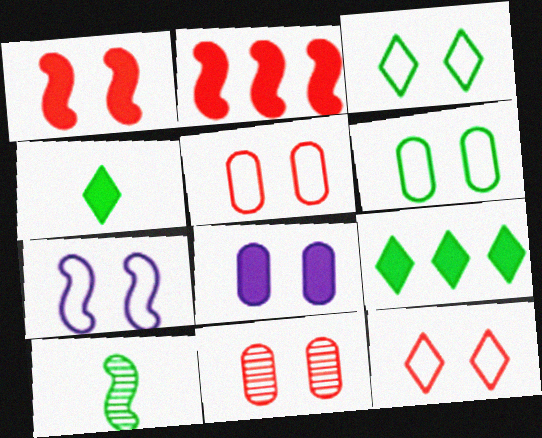[[1, 11, 12], 
[2, 4, 8], 
[2, 7, 10], 
[3, 5, 7], 
[6, 7, 12], 
[6, 8, 11], 
[6, 9, 10]]